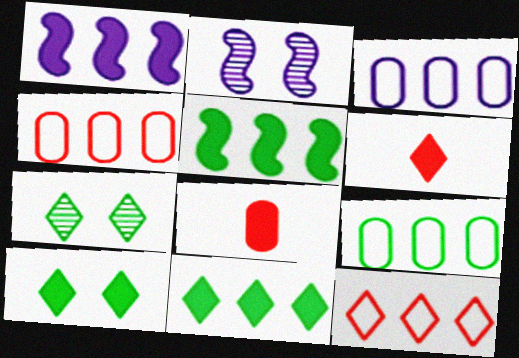[[1, 8, 10], 
[2, 6, 9], 
[3, 4, 9]]